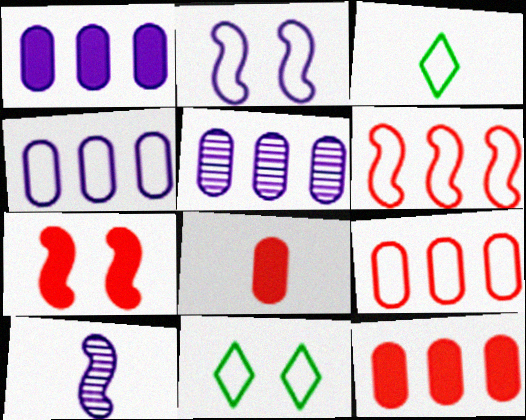[[1, 4, 5], 
[2, 3, 9], 
[3, 5, 7], 
[3, 8, 10], 
[10, 11, 12]]